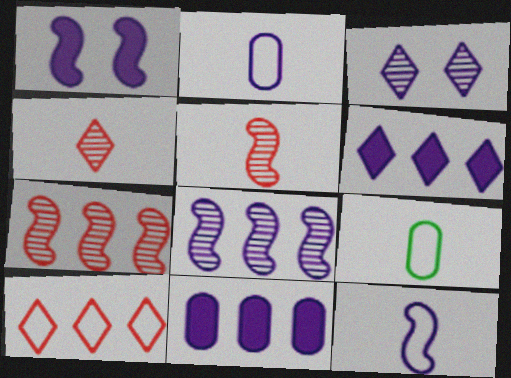[[1, 8, 12], 
[3, 11, 12]]